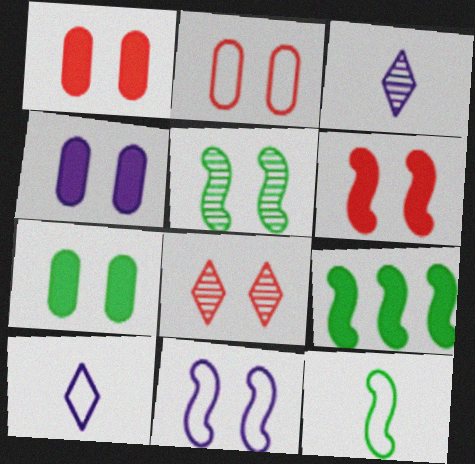[[1, 4, 7], 
[2, 3, 9], 
[2, 6, 8], 
[5, 6, 11], 
[5, 9, 12], 
[7, 8, 11]]